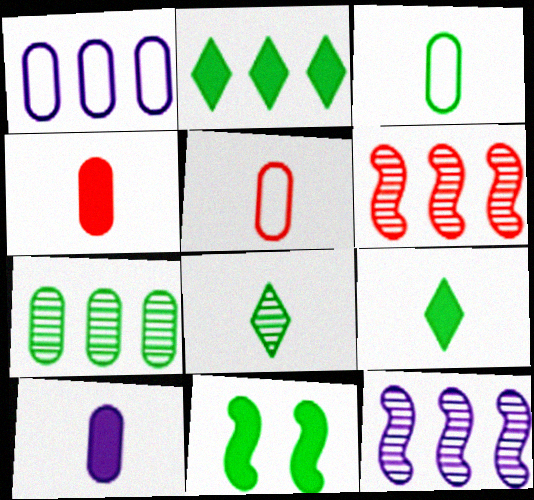[[1, 2, 6]]